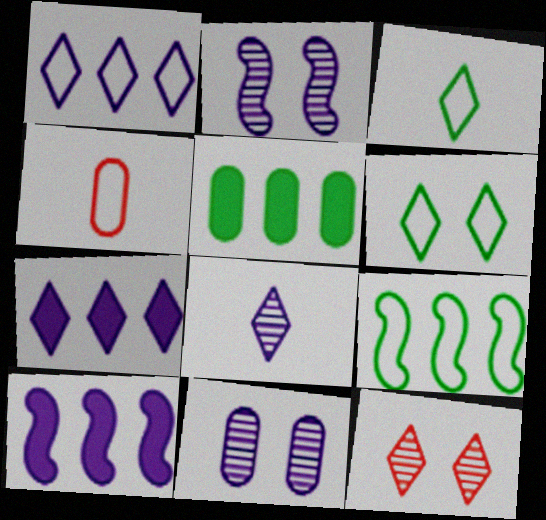[[3, 7, 12], 
[4, 5, 11]]